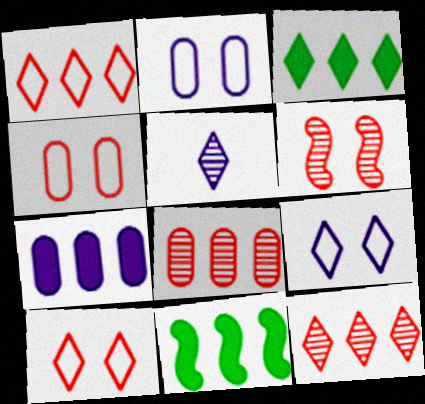[[3, 5, 10], 
[4, 5, 11]]